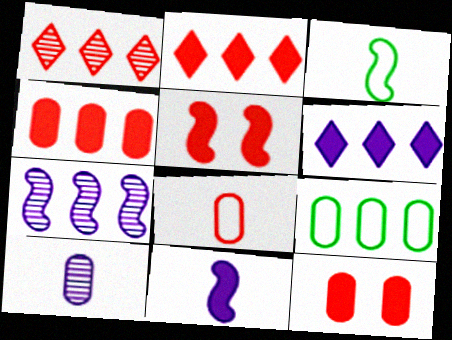[[1, 5, 8], 
[2, 7, 9], 
[3, 5, 7], 
[9, 10, 12]]